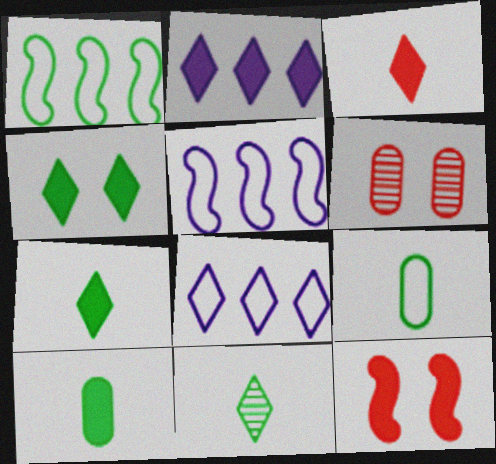[[2, 3, 4], 
[2, 10, 12], 
[5, 6, 7]]